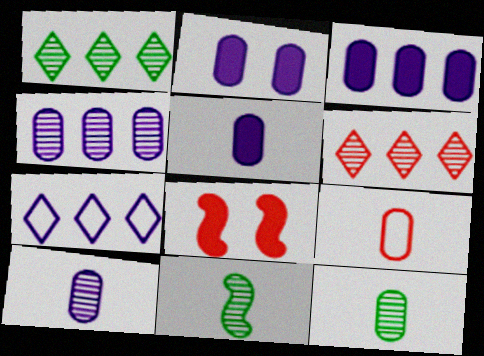[[2, 3, 5], 
[5, 9, 12], 
[6, 8, 9], 
[7, 8, 12]]